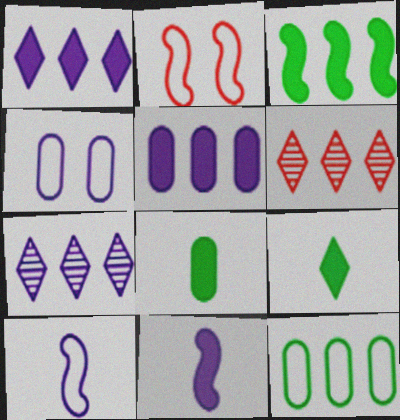[[2, 7, 8], 
[4, 7, 11]]